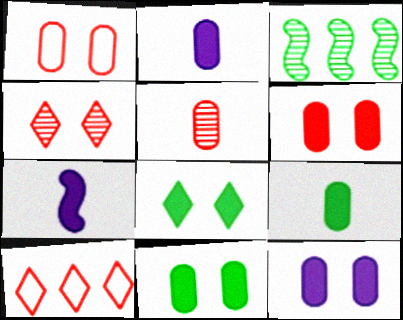[[6, 11, 12]]